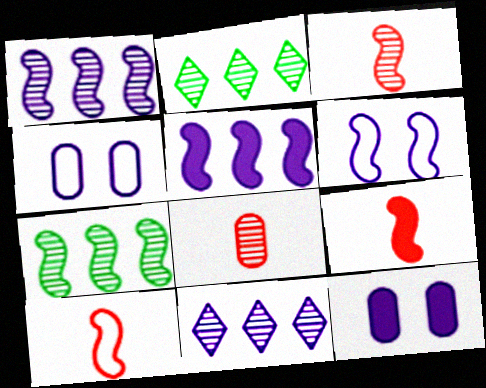[[2, 4, 9], 
[2, 10, 12], 
[3, 9, 10], 
[6, 7, 9]]